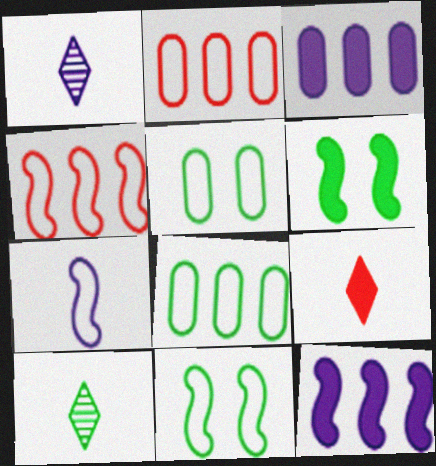[[1, 2, 6], 
[3, 6, 9], 
[4, 7, 11], 
[6, 8, 10]]